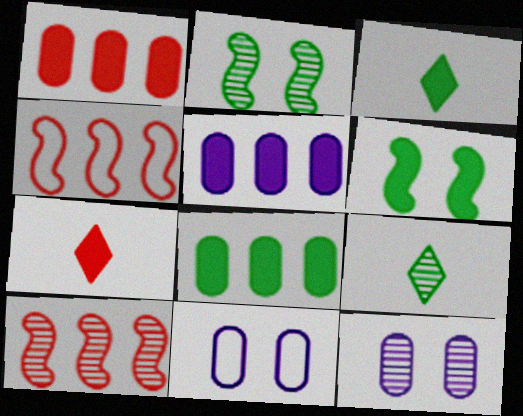[[1, 5, 8], 
[3, 4, 12], 
[3, 6, 8], 
[3, 10, 11], 
[5, 6, 7], 
[9, 10, 12]]